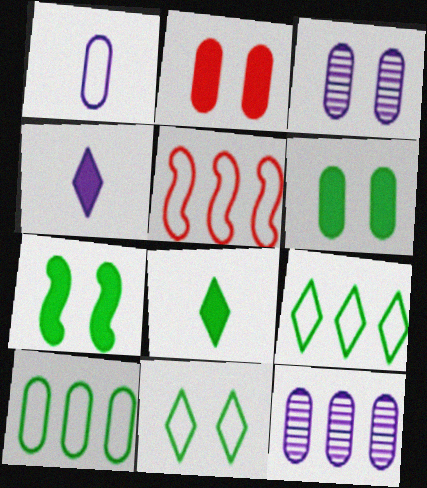[[1, 5, 11], 
[3, 5, 8]]